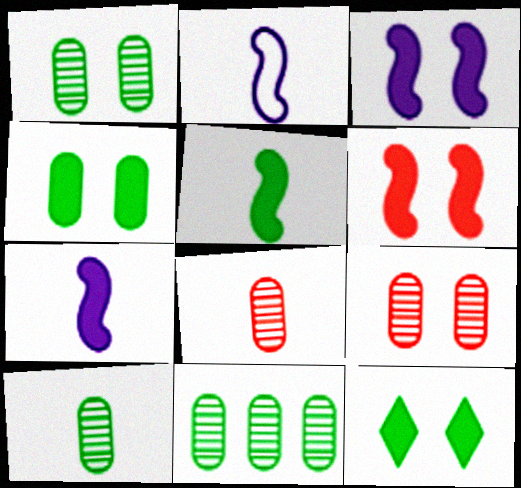[[1, 10, 11]]